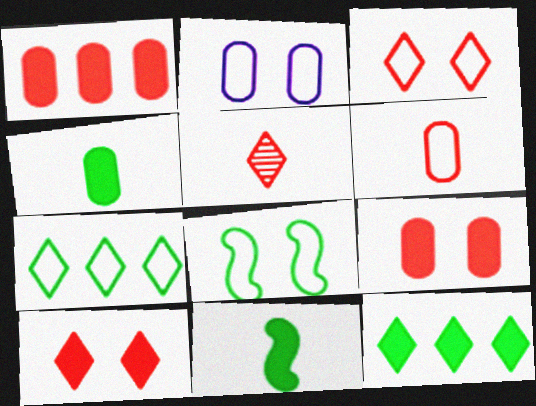[[2, 3, 8]]